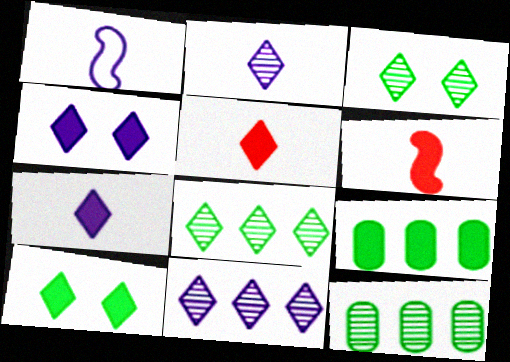[[4, 6, 9]]